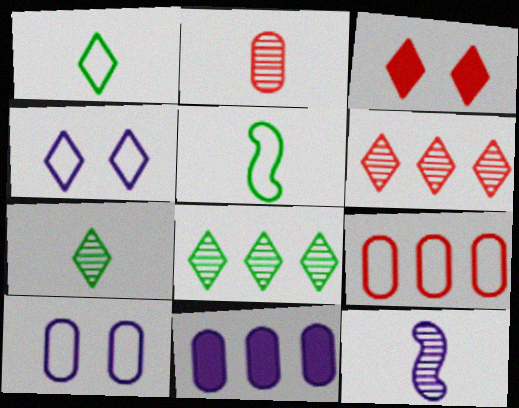[[2, 7, 12], 
[4, 5, 9], 
[4, 11, 12]]